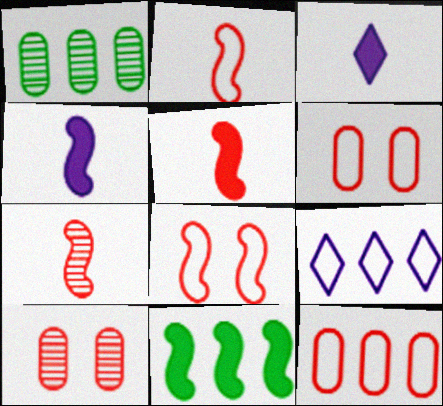[[1, 3, 8], 
[2, 5, 7]]